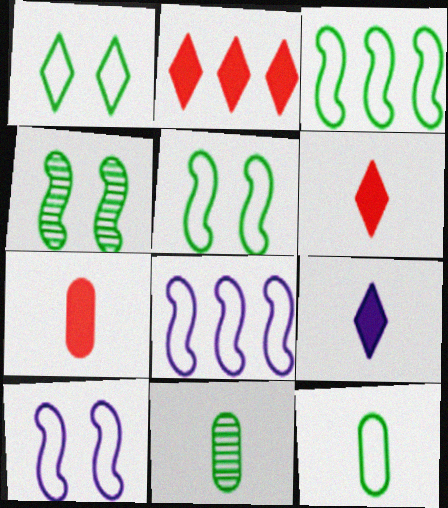[[1, 3, 12], 
[2, 10, 11]]